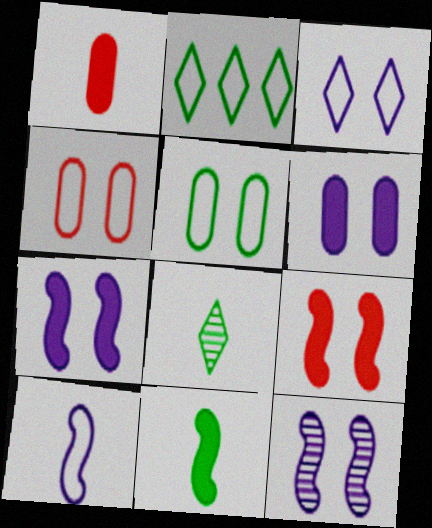[[1, 2, 12], 
[1, 8, 10], 
[2, 4, 10], 
[3, 6, 12]]